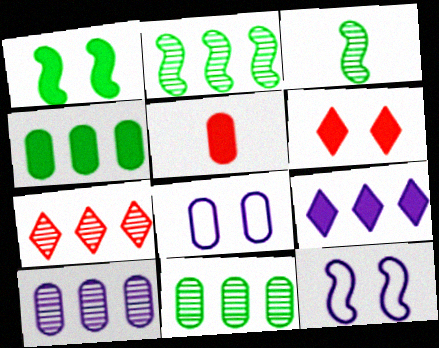[[1, 5, 9], 
[2, 7, 10], 
[5, 8, 11]]